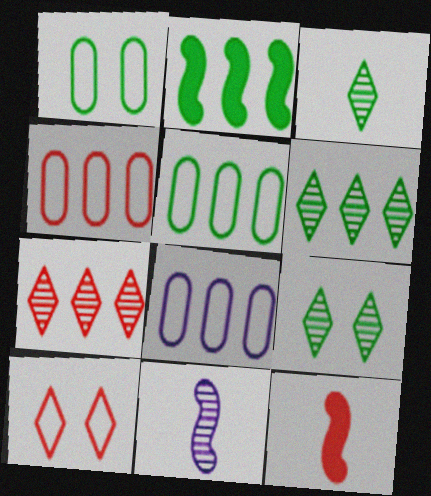[[1, 2, 3], 
[2, 5, 6], 
[2, 7, 8], 
[3, 6, 9], 
[4, 5, 8], 
[8, 9, 12]]